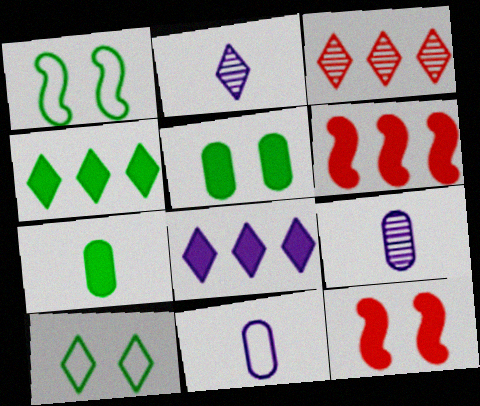[[6, 9, 10], 
[7, 8, 12]]